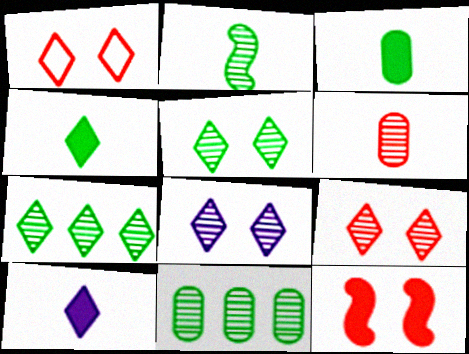[[1, 7, 10], 
[2, 5, 11], 
[5, 8, 9]]